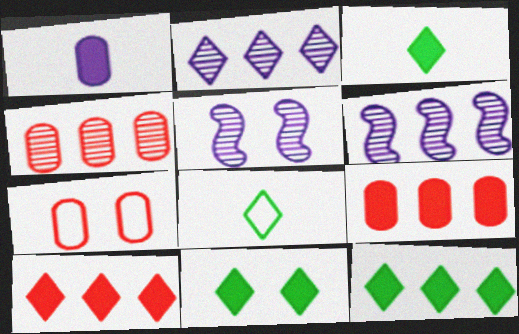[[3, 6, 7], 
[3, 11, 12], 
[5, 7, 11], 
[5, 8, 9]]